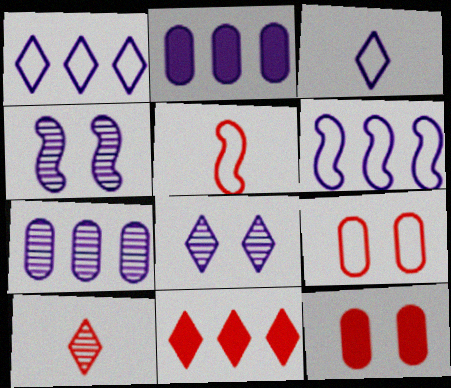[[2, 3, 4]]